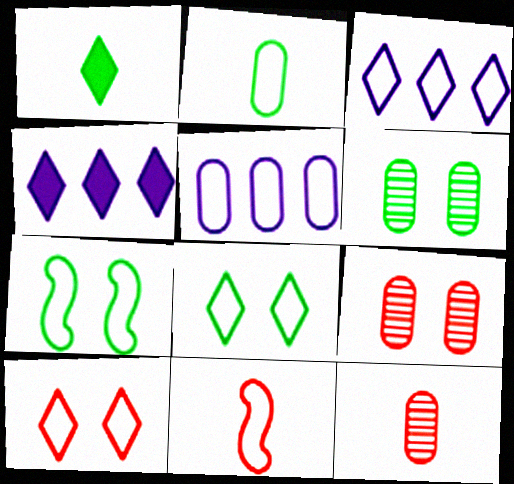[[4, 6, 11], 
[4, 7, 12], 
[5, 8, 11]]